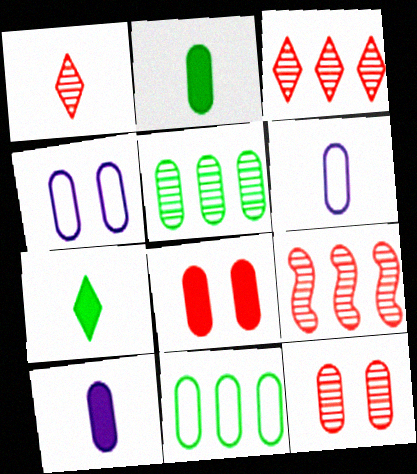[[1, 9, 12], 
[4, 7, 9], 
[5, 6, 8], 
[10, 11, 12]]